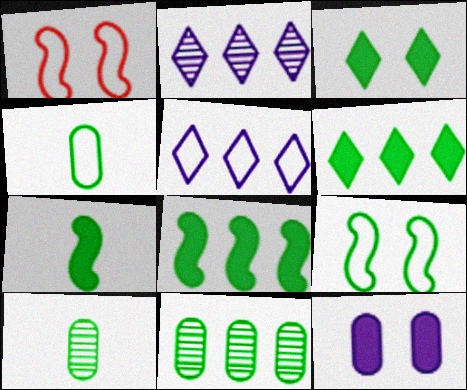[[1, 4, 5], 
[6, 9, 10]]